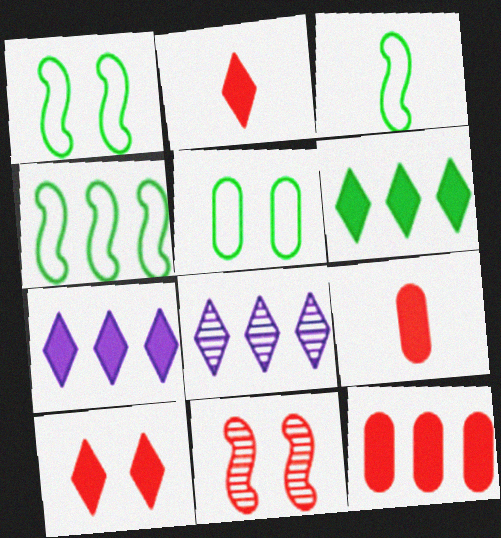[[1, 3, 4], 
[1, 8, 9], 
[4, 8, 12]]